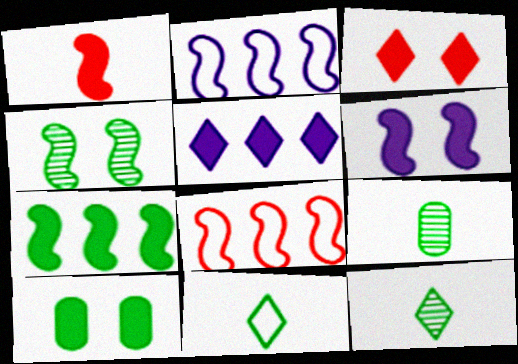[[1, 2, 4], 
[1, 5, 10], 
[1, 6, 7], 
[2, 3, 9], 
[3, 6, 10]]